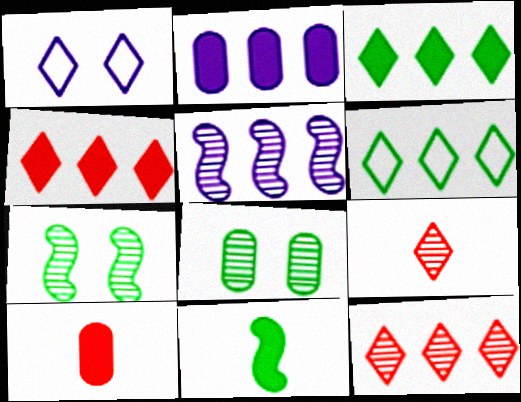[[1, 3, 9], 
[5, 8, 9], 
[6, 8, 11]]